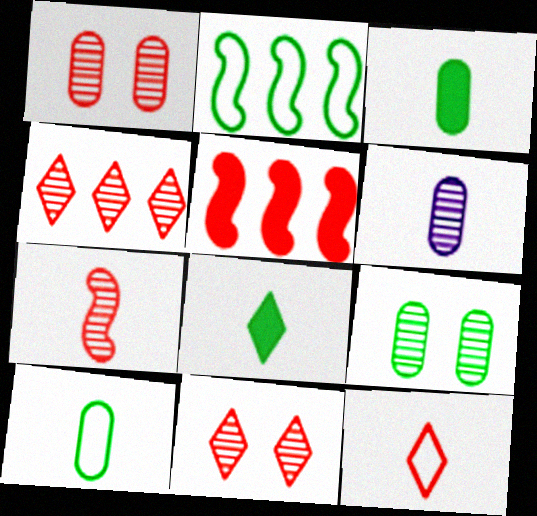[[1, 4, 7], 
[1, 5, 12], 
[2, 8, 9]]